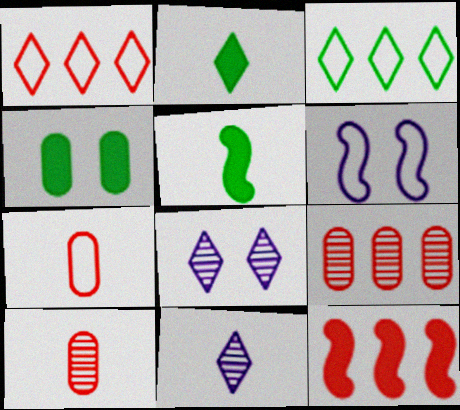[[1, 2, 8], 
[1, 9, 12], 
[2, 6, 9], 
[3, 6, 7], 
[5, 7, 11]]